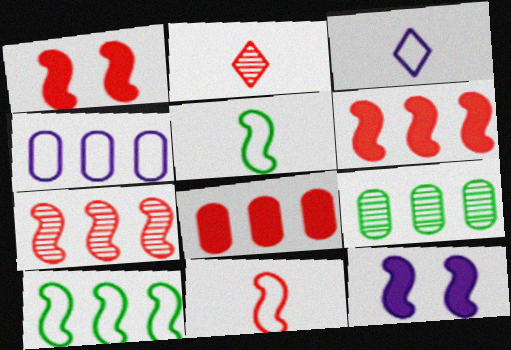[[1, 3, 9], 
[1, 7, 11], 
[4, 8, 9], 
[5, 7, 12]]